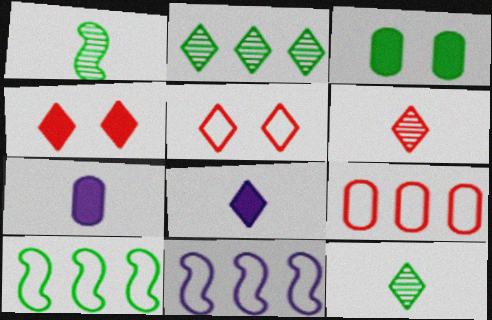[[2, 5, 8], 
[3, 6, 11], 
[3, 10, 12]]